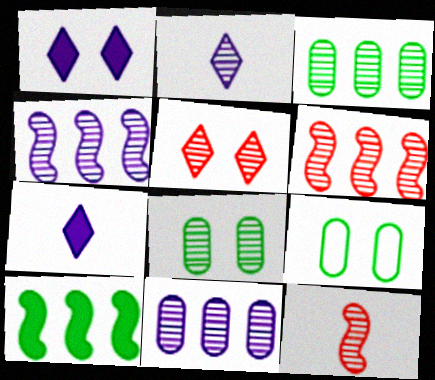[[2, 6, 8], 
[6, 7, 9]]